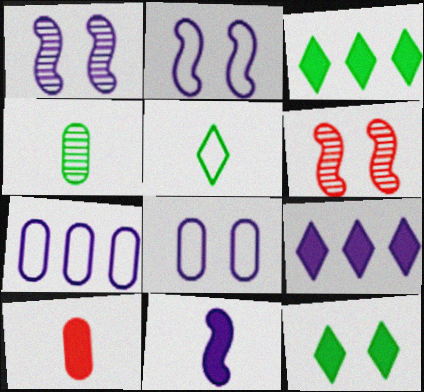[[6, 8, 12]]